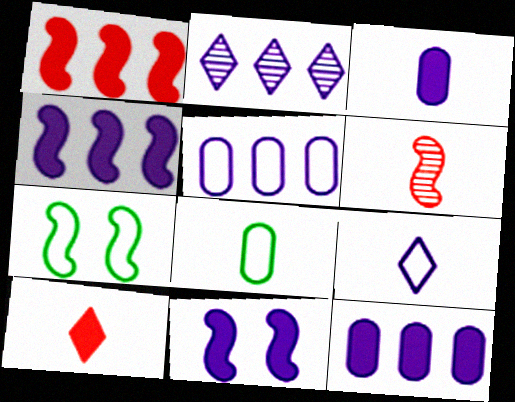[[2, 4, 5], 
[4, 6, 7]]